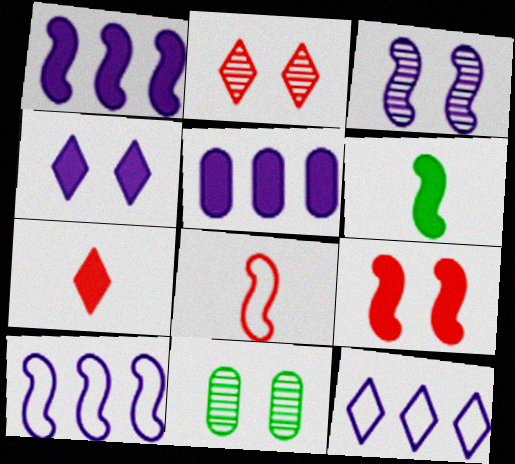[[1, 6, 9], 
[2, 3, 11], 
[7, 10, 11]]